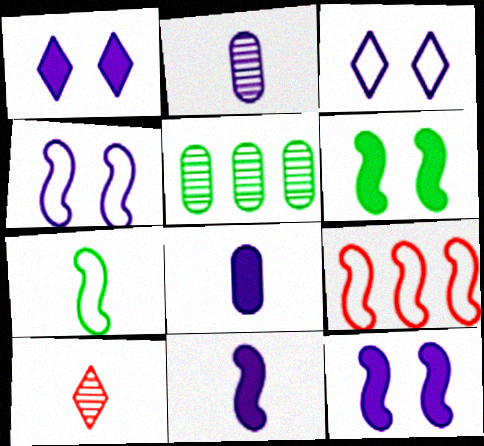[[4, 7, 9], 
[7, 8, 10]]